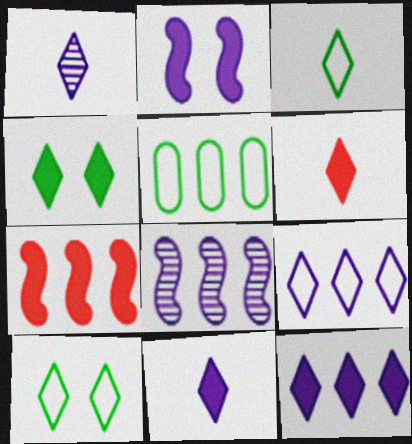[[1, 3, 6], 
[4, 6, 12]]